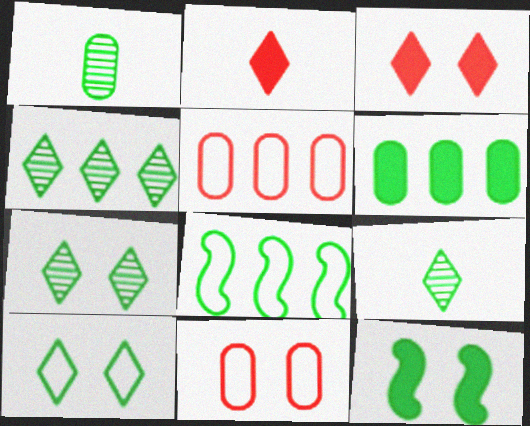[[4, 6, 8], 
[4, 7, 9]]